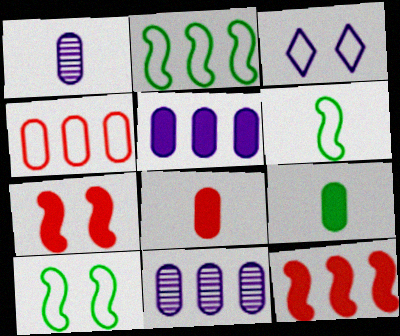[[2, 6, 10], 
[3, 4, 6]]